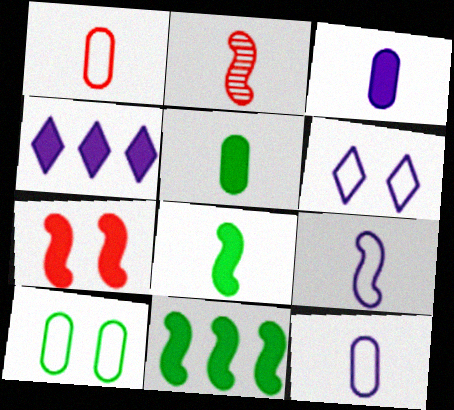[[2, 4, 10], 
[2, 8, 9], 
[4, 5, 7]]